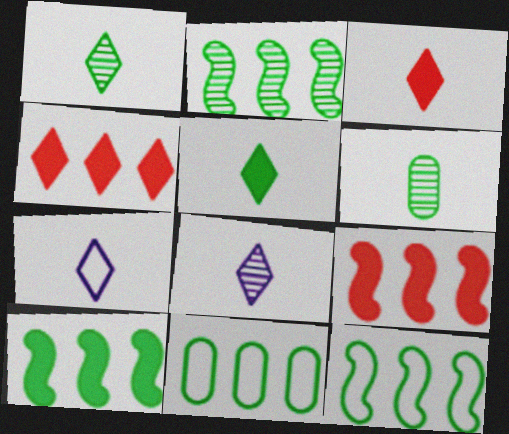[[1, 3, 7], 
[2, 10, 12]]